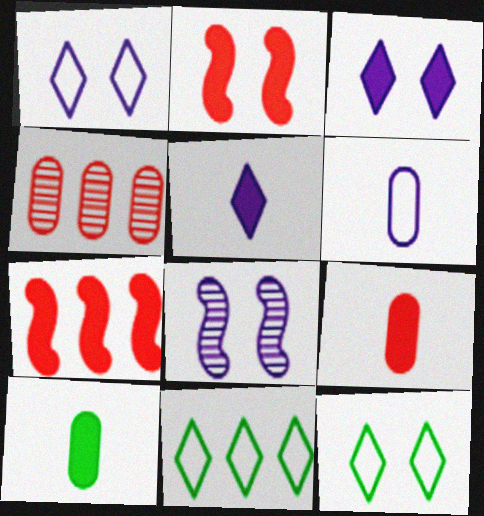[[3, 7, 10], 
[8, 9, 11]]